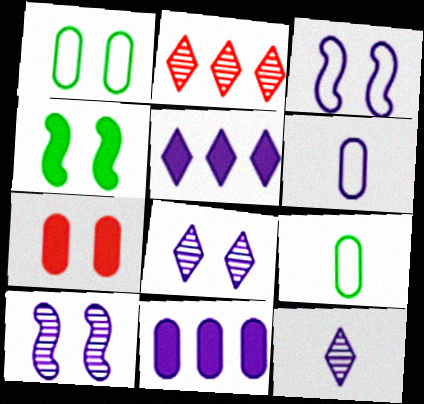[[2, 4, 6], 
[3, 11, 12], 
[5, 6, 10]]